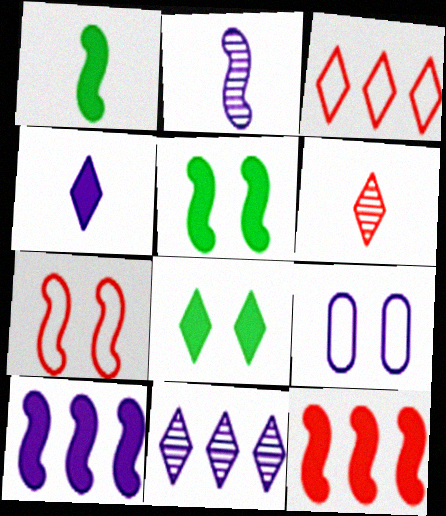[]